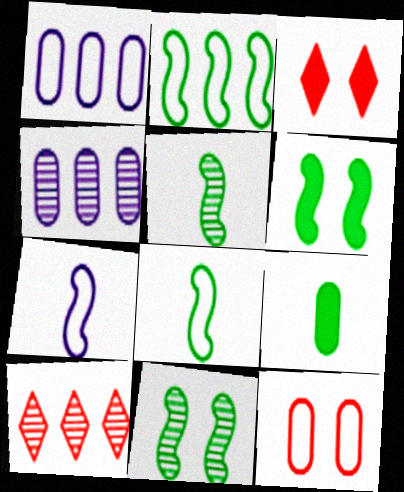[[1, 3, 5], 
[2, 5, 6], 
[3, 4, 8], 
[4, 9, 12]]